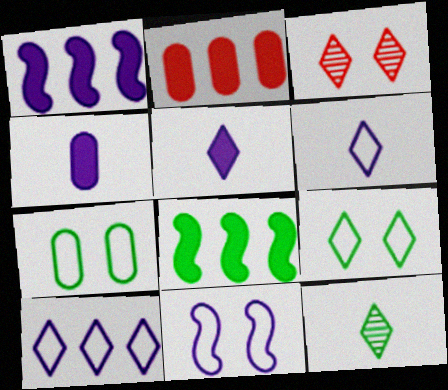[[2, 11, 12], 
[7, 8, 12]]